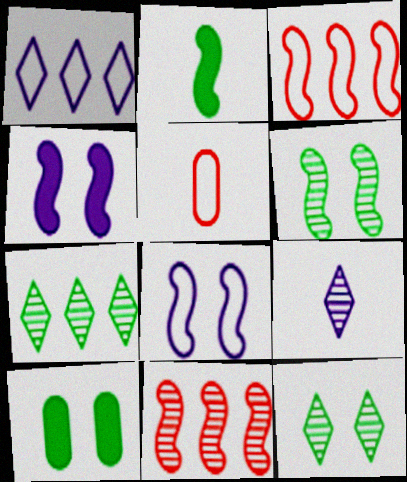[[2, 5, 9], 
[2, 8, 11], 
[3, 9, 10], 
[4, 5, 7]]